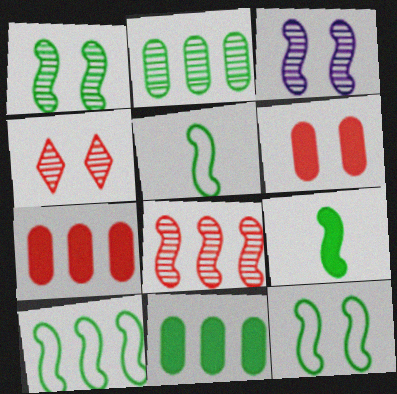[[1, 9, 10], 
[5, 10, 12]]